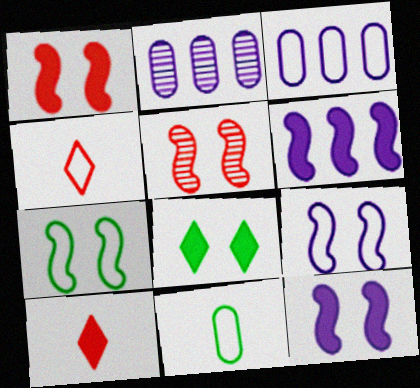[[2, 7, 10], 
[3, 4, 7], 
[5, 7, 12]]